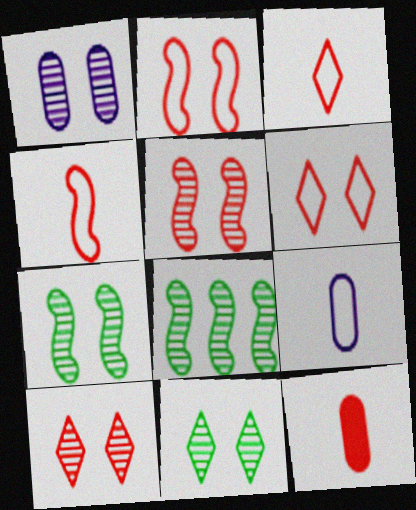[[1, 5, 11], 
[1, 7, 10]]